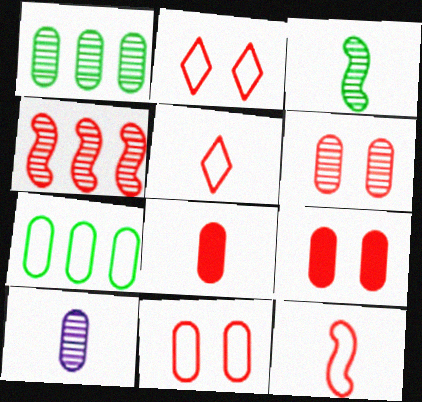[[1, 6, 10], 
[2, 4, 8], 
[4, 5, 9], 
[6, 9, 11], 
[7, 9, 10]]